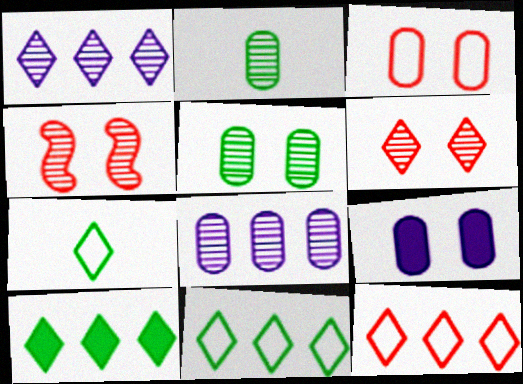[[1, 2, 4], 
[1, 10, 12], 
[3, 5, 9]]